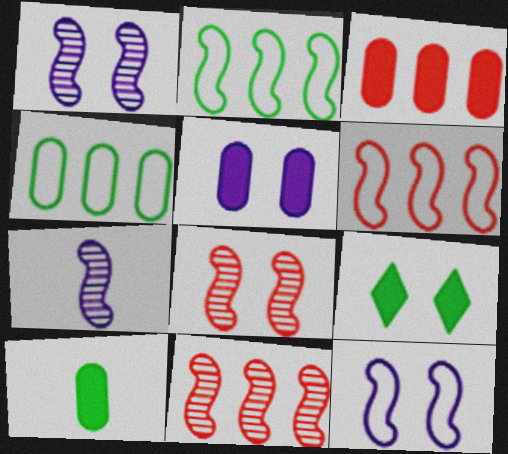[[3, 5, 10]]